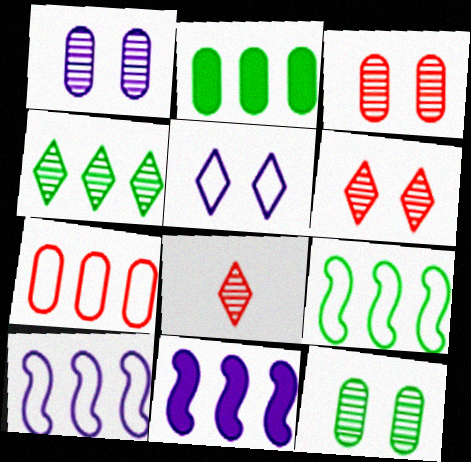[[1, 3, 12], 
[2, 4, 9], 
[4, 7, 11]]